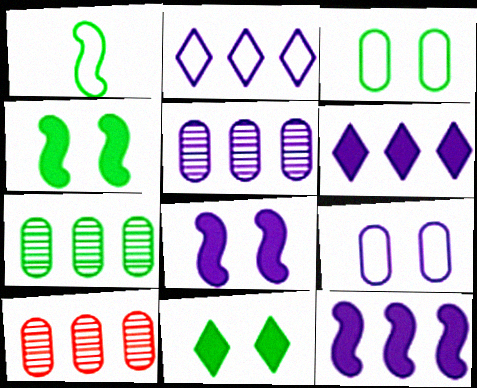[[1, 7, 11], 
[2, 5, 12], 
[5, 7, 10]]